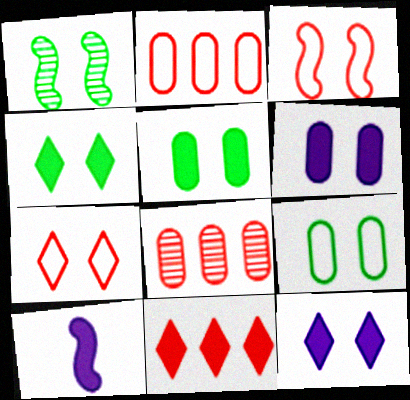[[1, 4, 9], 
[1, 6, 7], 
[5, 10, 11]]